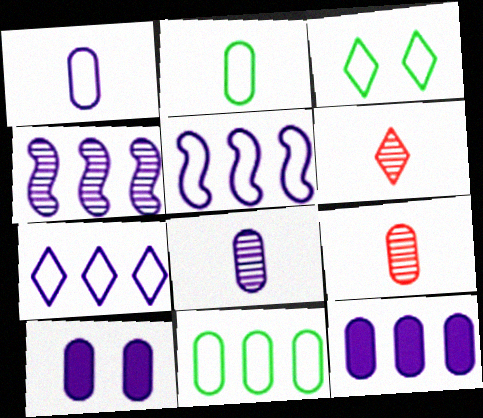[[4, 7, 12], 
[9, 10, 11]]